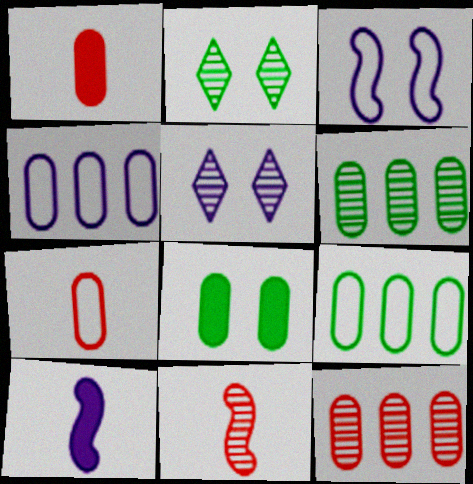[[4, 5, 10], 
[5, 6, 11]]